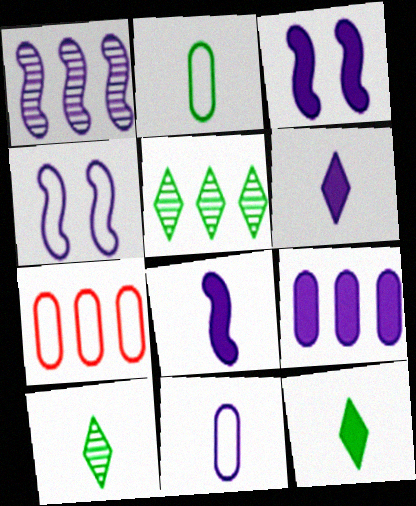[[1, 4, 8], 
[3, 6, 9], 
[3, 7, 10]]